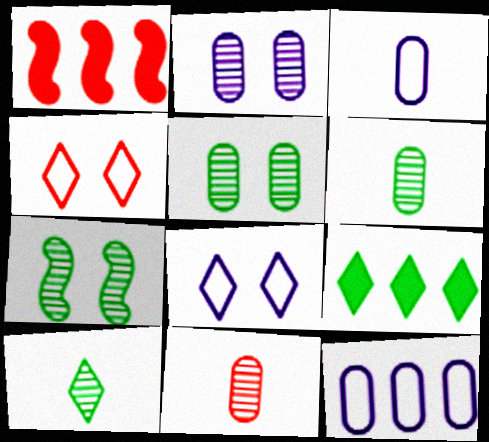[[1, 4, 11], 
[1, 6, 8]]